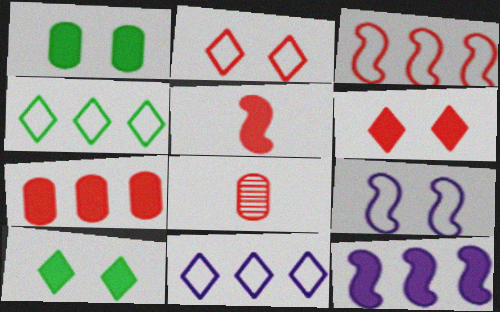[[3, 6, 8], 
[5, 6, 7]]